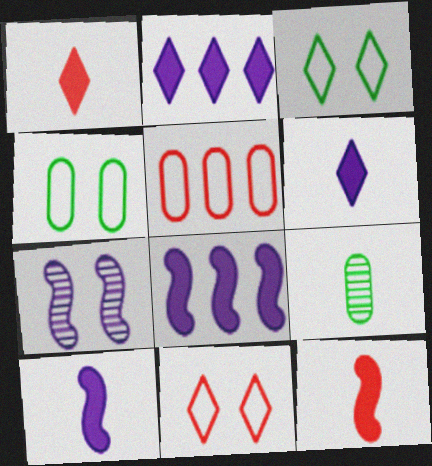[[8, 9, 11]]